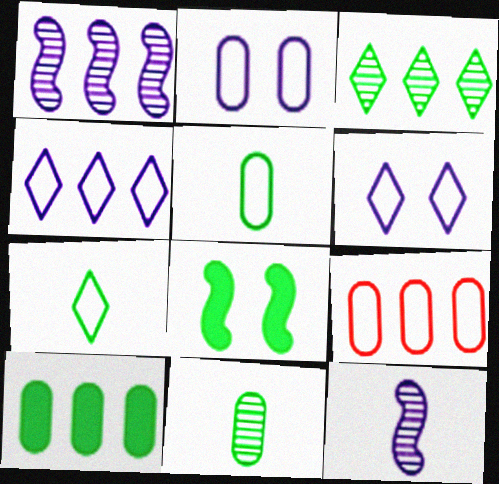[[2, 5, 9], 
[3, 5, 8]]